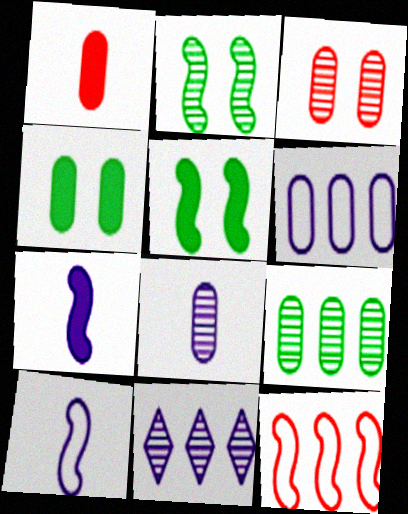[[2, 7, 12], 
[3, 8, 9]]